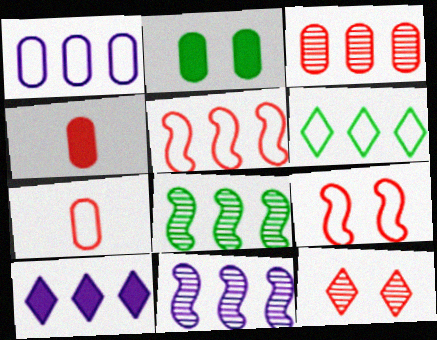[[1, 5, 6], 
[1, 10, 11], 
[4, 5, 12]]